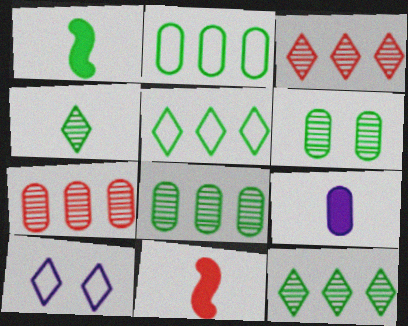[[1, 5, 6], 
[1, 7, 10], 
[8, 10, 11]]